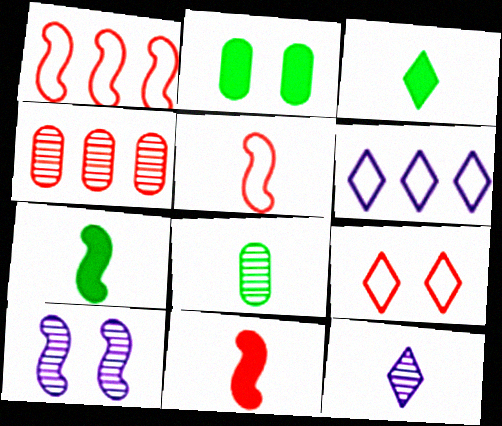[[1, 2, 12], 
[1, 7, 10], 
[2, 9, 10], 
[4, 9, 11]]